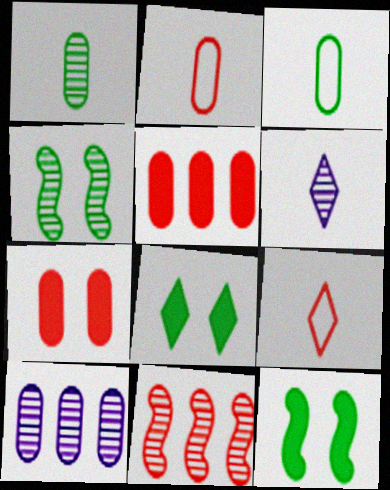[[3, 7, 10], 
[7, 9, 11], 
[9, 10, 12]]